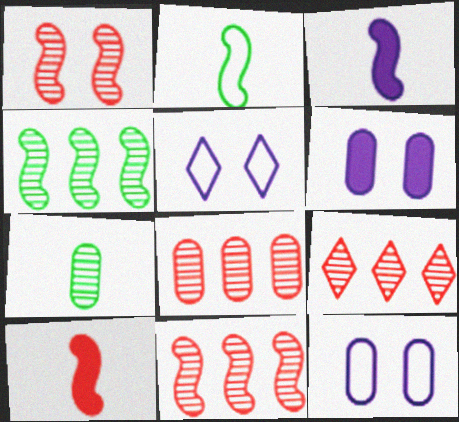[[2, 6, 9], 
[8, 9, 11]]